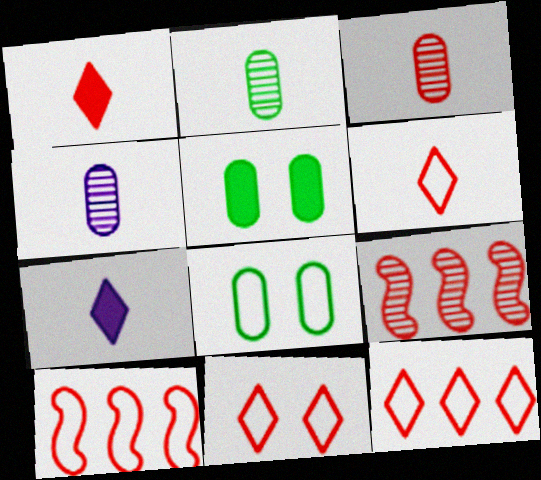[[2, 3, 4], 
[6, 11, 12], 
[7, 8, 9]]